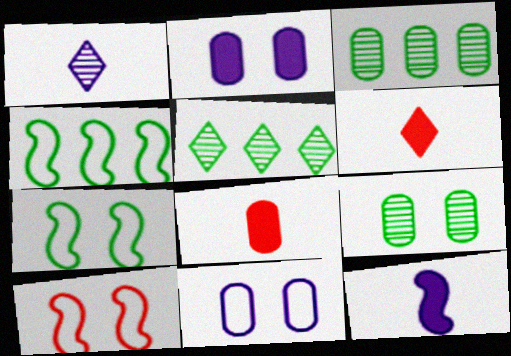[[3, 8, 11]]